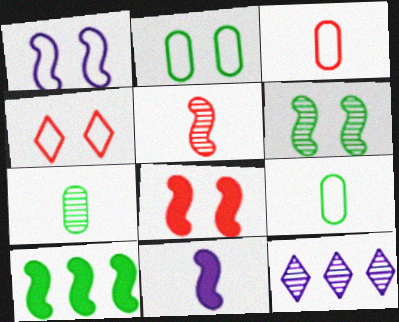[[1, 2, 4], 
[1, 5, 10], 
[1, 6, 8], 
[8, 9, 12], 
[8, 10, 11]]